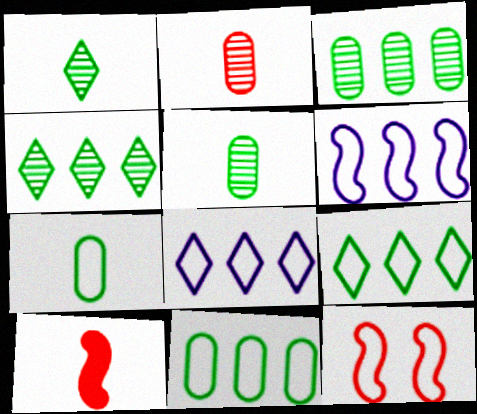[[7, 8, 12]]